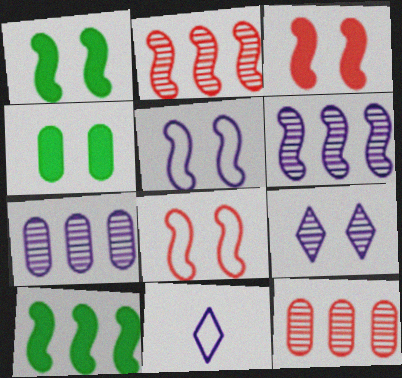[[1, 11, 12], 
[2, 4, 11], 
[4, 8, 9]]